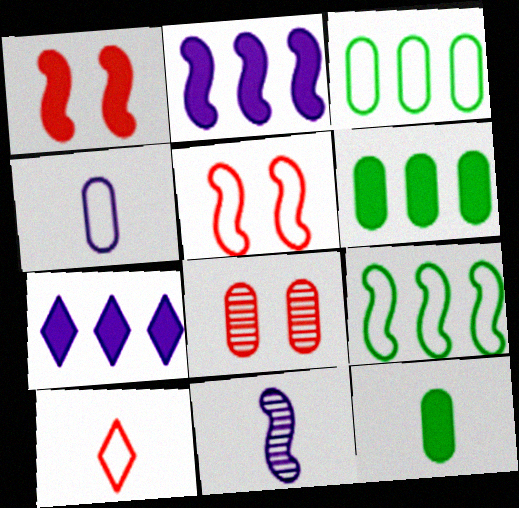[[1, 7, 12], 
[1, 9, 11], 
[4, 6, 8], 
[10, 11, 12]]